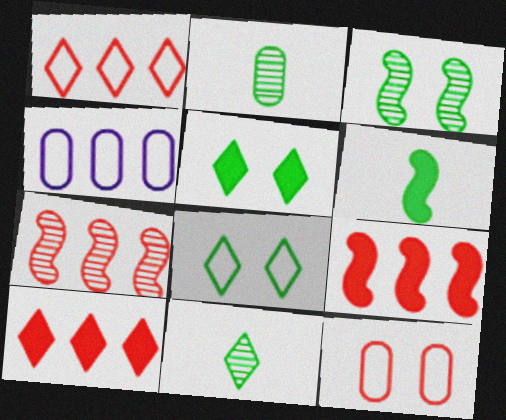[]